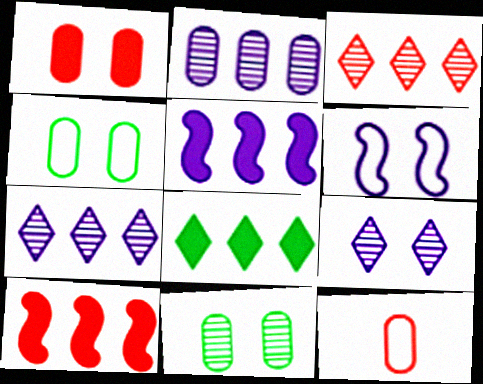[]